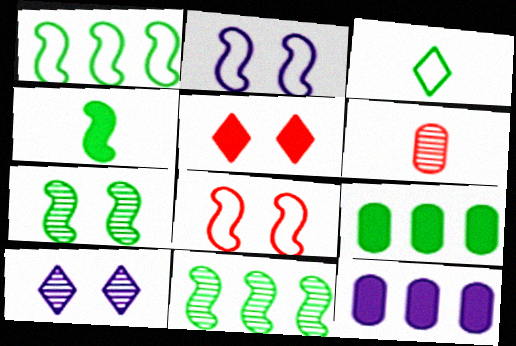[[1, 4, 7], 
[3, 7, 9], 
[4, 5, 12], 
[6, 10, 11]]